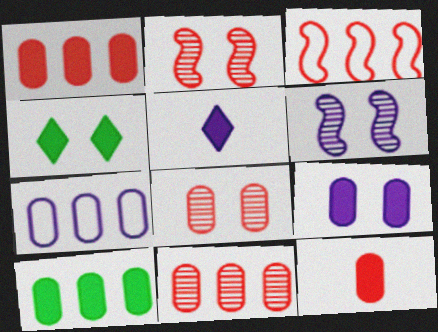[[5, 6, 7], 
[7, 10, 11], 
[9, 10, 12]]